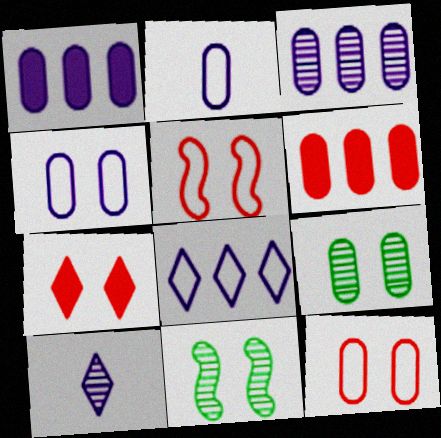[[2, 6, 9], 
[4, 7, 11]]